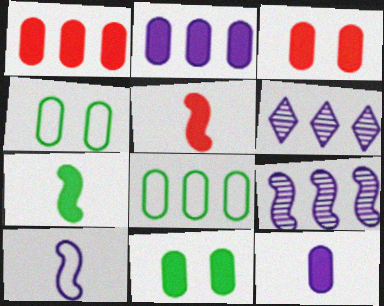[[1, 11, 12], 
[4, 5, 6]]